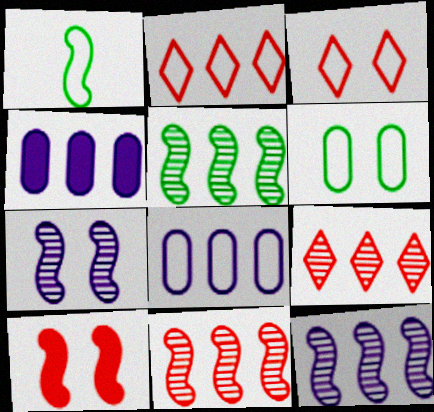[[1, 3, 8], 
[1, 10, 12], 
[2, 4, 5], 
[5, 11, 12]]